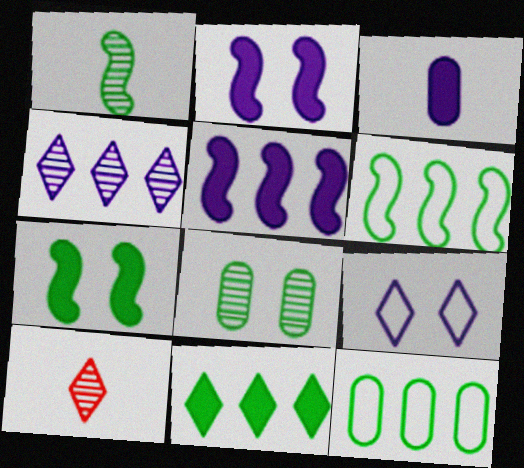[[1, 6, 7], 
[2, 10, 12], 
[9, 10, 11]]